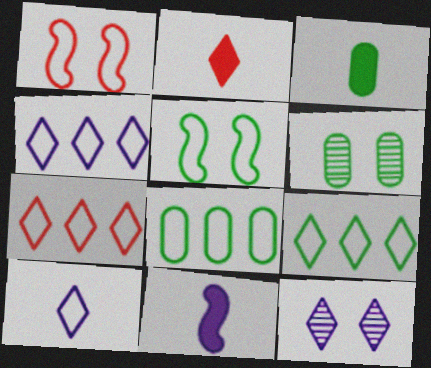[[1, 8, 10], 
[2, 3, 11], 
[2, 9, 12], 
[3, 6, 8], 
[4, 7, 9], 
[6, 7, 11]]